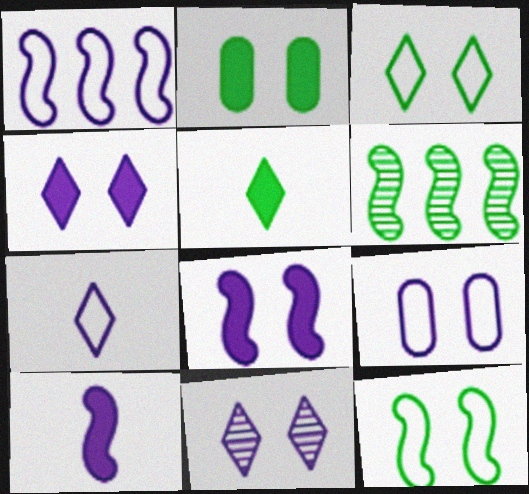[[1, 7, 9], 
[8, 9, 11]]